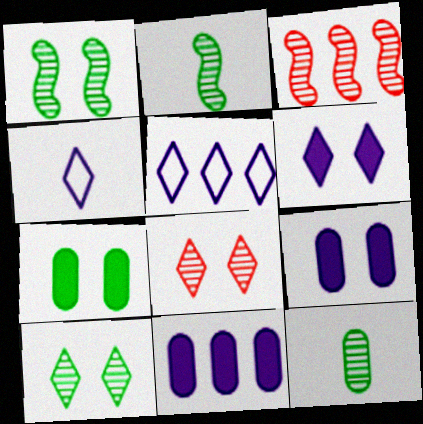[[3, 4, 7]]